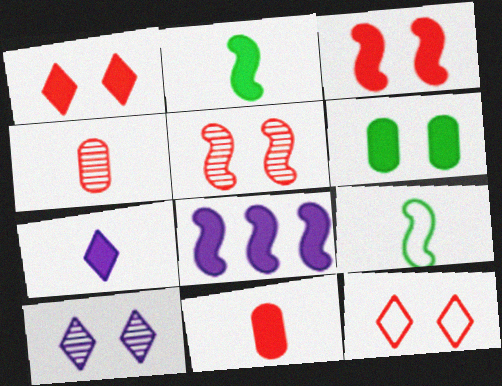[[2, 3, 8], 
[2, 7, 11], 
[4, 7, 9], 
[5, 8, 9]]